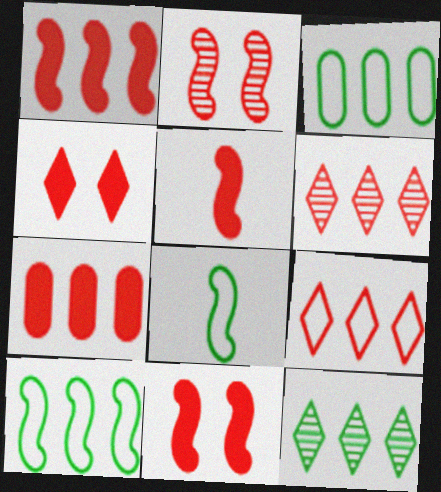[[1, 5, 11], 
[4, 5, 7]]